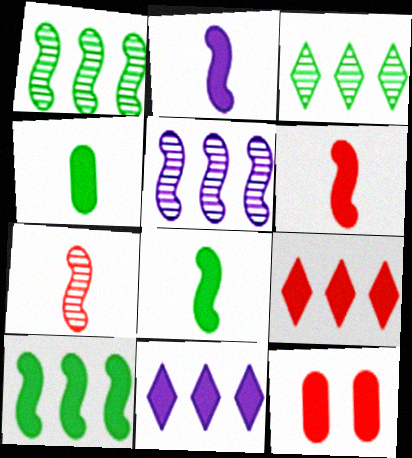[[2, 6, 8], 
[6, 9, 12], 
[8, 11, 12]]